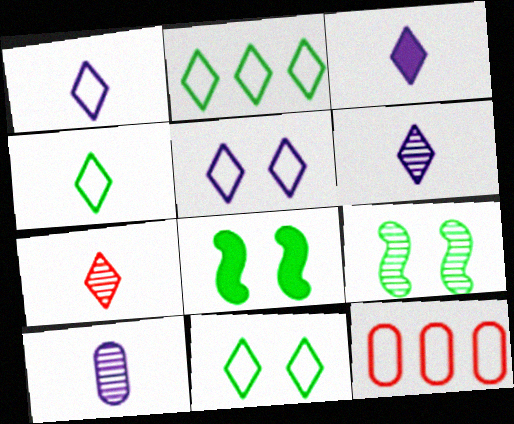[[1, 3, 6], 
[2, 4, 11], 
[3, 4, 7], 
[3, 9, 12], 
[6, 8, 12]]